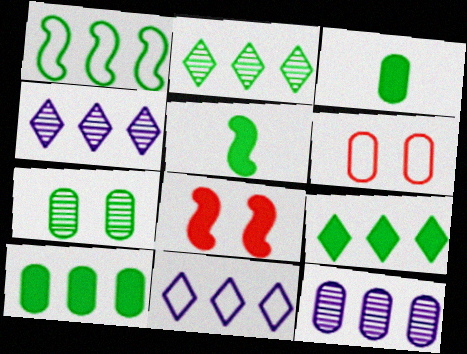[[1, 2, 10], 
[3, 6, 12], 
[4, 5, 6]]